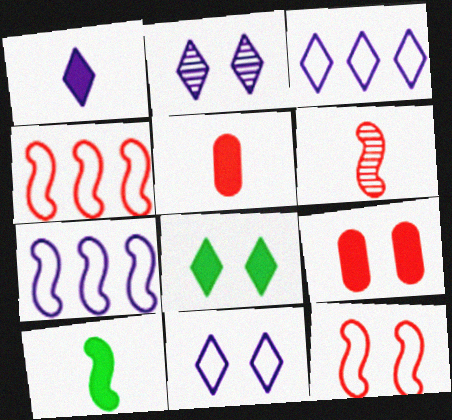[[1, 2, 3], 
[1, 5, 10]]